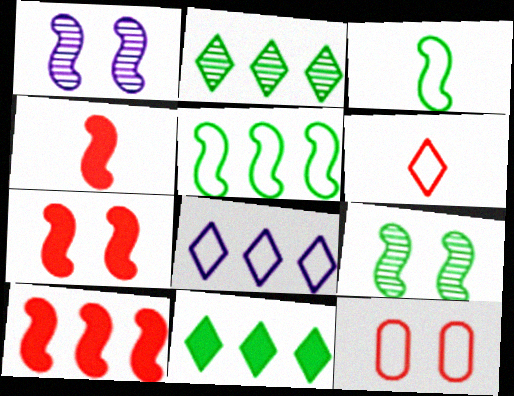[[1, 3, 10], 
[1, 4, 5], 
[3, 8, 12], 
[4, 7, 10]]